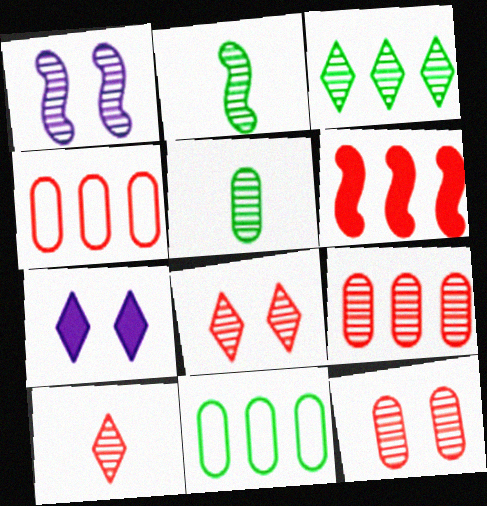[[2, 4, 7]]